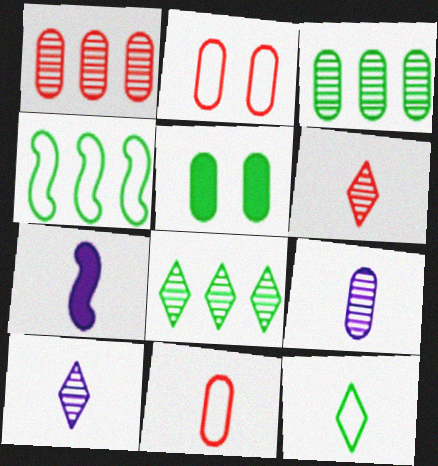[[2, 7, 8]]